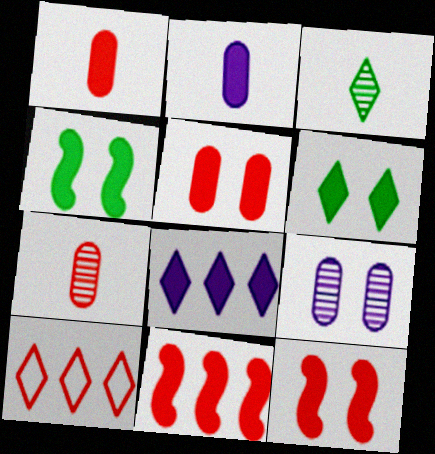[[1, 4, 8], 
[2, 6, 11], 
[7, 10, 12]]